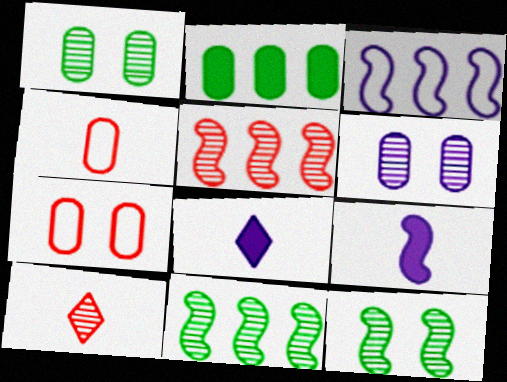[[2, 4, 6], 
[3, 6, 8], 
[6, 10, 11], 
[7, 8, 11]]